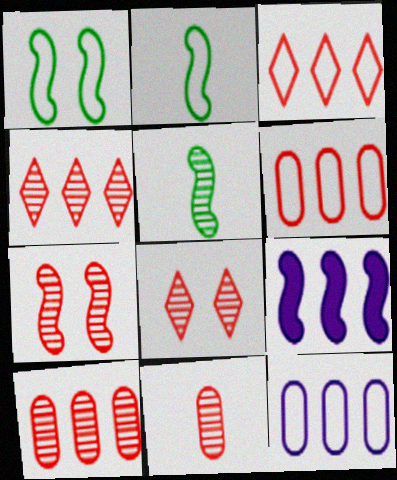[[2, 7, 9], 
[4, 7, 11]]